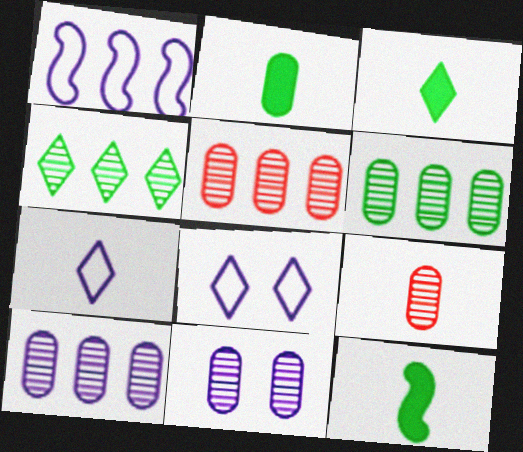[[2, 3, 12], 
[5, 6, 10], 
[5, 8, 12], 
[6, 9, 11], 
[7, 9, 12]]